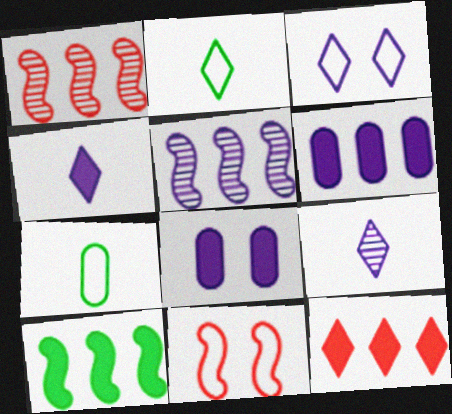[[1, 2, 8], 
[6, 10, 12]]